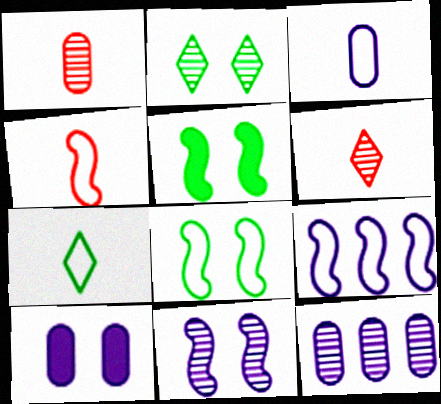[[3, 4, 7], 
[3, 10, 12], 
[4, 8, 9]]